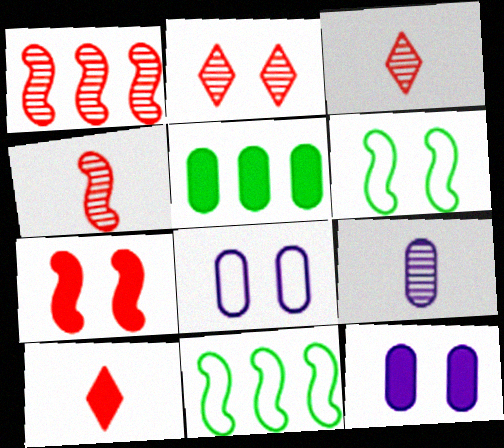[[2, 6, 12], 
[3, 11, 12]]